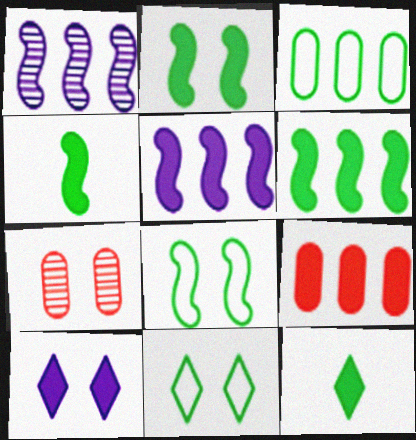[[2, 4, 6], 
[4, 9, 10], 
[7, 8, 10]]